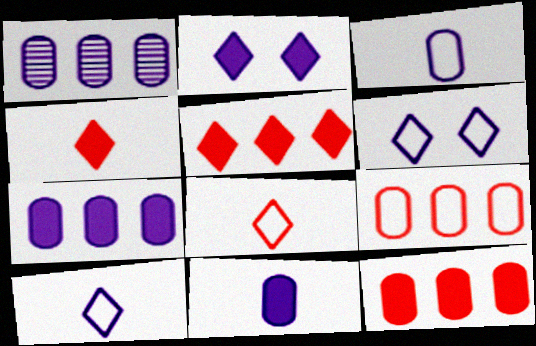[]